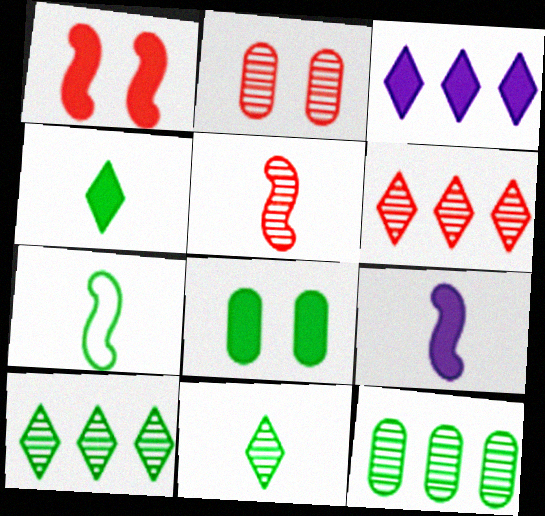[[2, 3, 7], 
[2, 5, 6], 
[5, 7, 9], 
[7, 8, 10]]